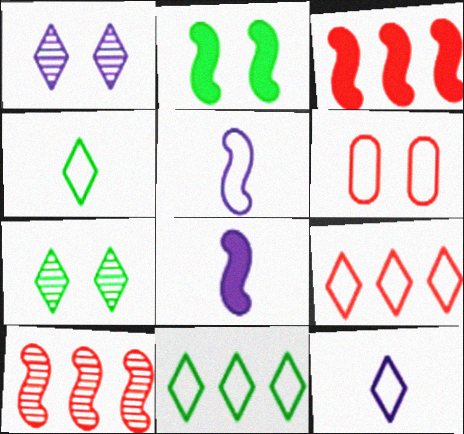[[1, 2, 6], 
[2, 3, 8], 
[2, 5, 10], 
[5, 6, 11]]